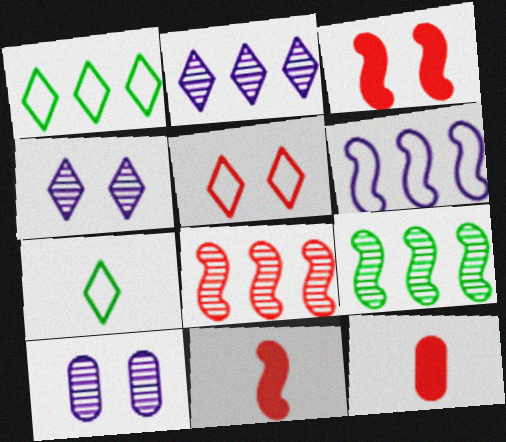[[1, 10, 11], 
[5, 8, 12]]